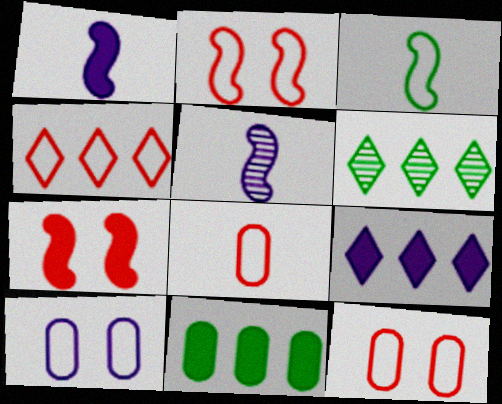[[1, 6, 12], 
[2, 4, 8], 
[3, 4, 10], 
[4, 6, 9], 
[5, 9, 10]]